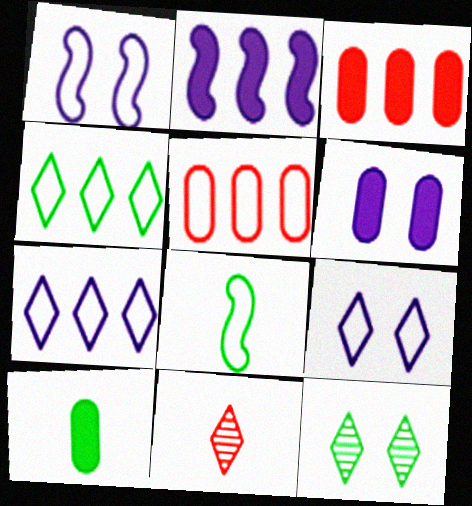[[3, 6, 10], 
[5, 8, 9]]